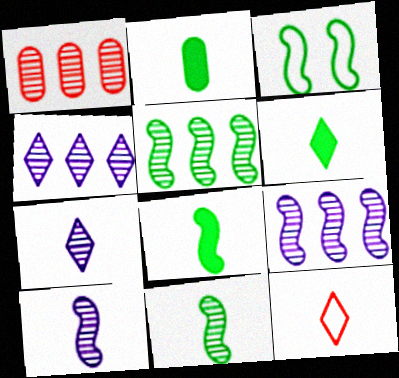[[1, 4, 5], 
[2, 6, 8], 
[2, 10, 12], 
[3, 5, 8], 
[6, 7, 12]]